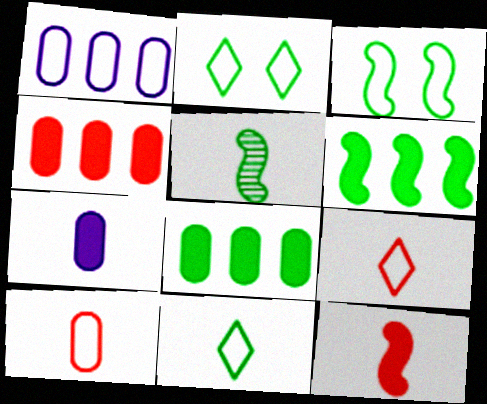[[1, 3, 9], 
[2, 5, 8], 
[3, 5, 6], 
[5, 7, 9]]